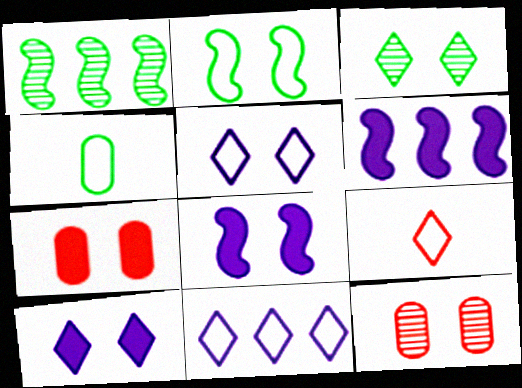[[2, 10, 12]]